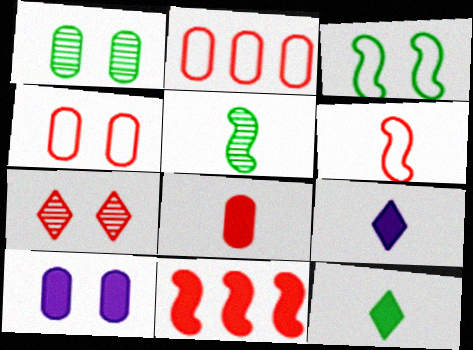[[1, 4, 10], 
[3, 7, 10], 
[10, 11, 12]]